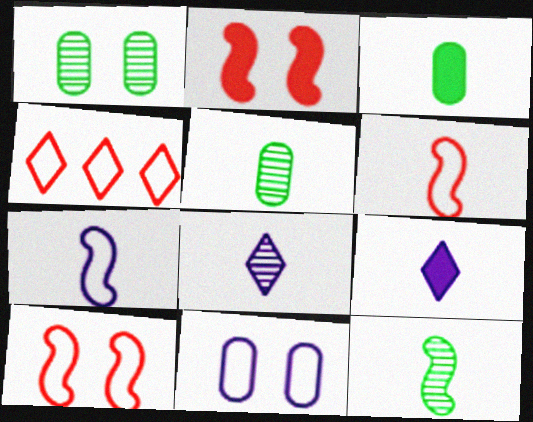[[3, 6, 8], 
[5, 6, 9]]